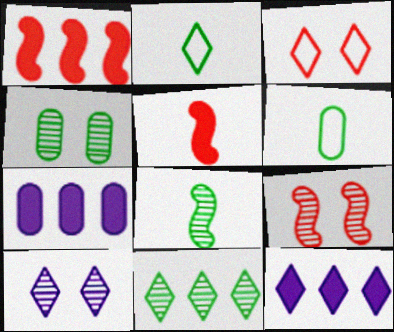[[1, 6, 10], 
[2, 7, 9], 
[3, 7, 8], 
[4, 8, 11], 
[4, 9, 10], 
[6, 9, 12]]